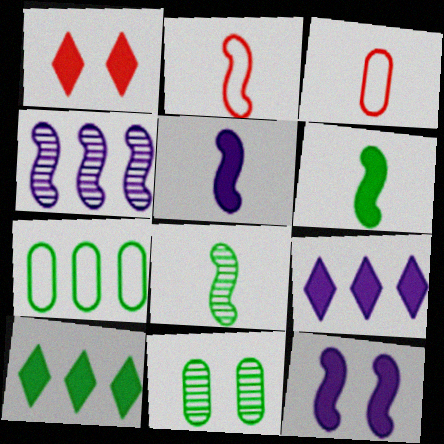[[2, 5, 8], 
[2, 9, 11]]